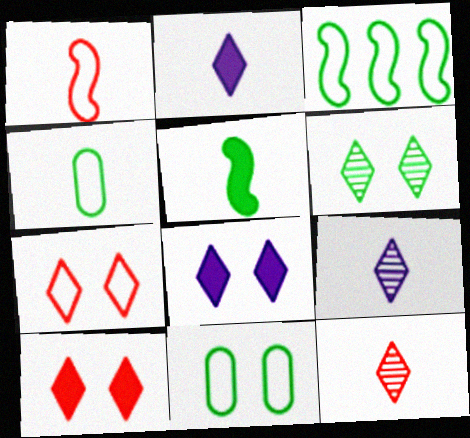[[6, 7, 8]]